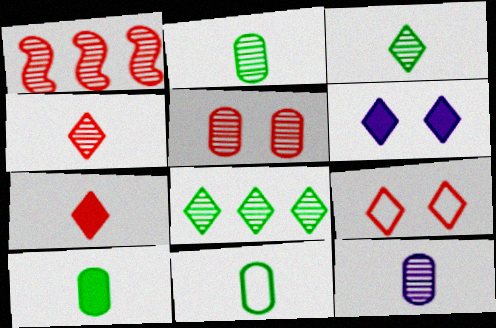[[1, 4, 5], 
[1, 6, 11], 
[2, 10, 11]]